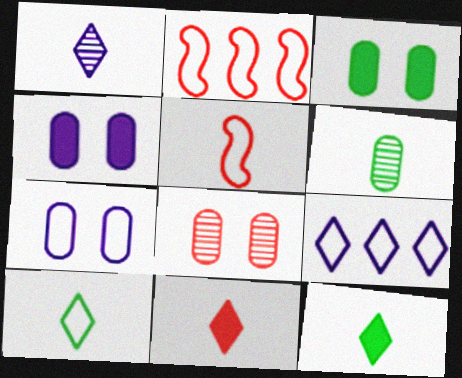[[1, 2, 3], 
[1, 10, 11], 
[2, 7, 10], 
[2, 8, 11], 
[3, 7, 8]]